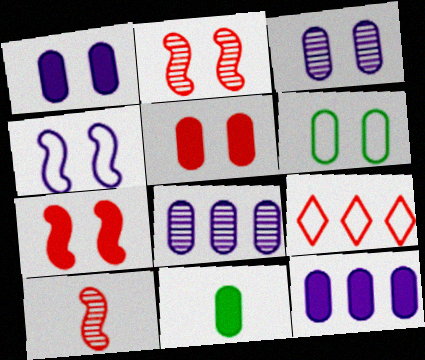[[3, 5, 6], 
[5, 9, 10], 
[5, 11, 12]]